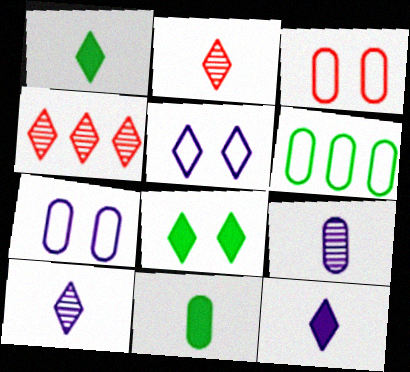[[1, 4, 5]]